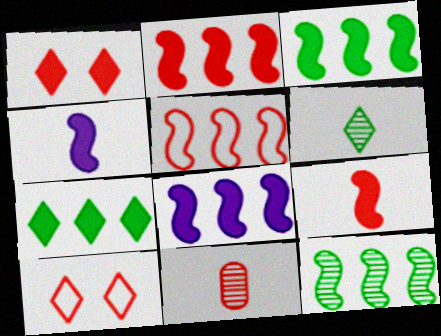[[1, 5, 11], 
[2, 3, 8], 
[2, 10, 11], 
[5, 8, 12]]